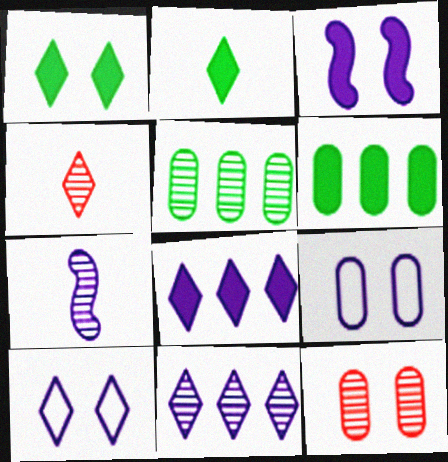[[7, 8, 9]]